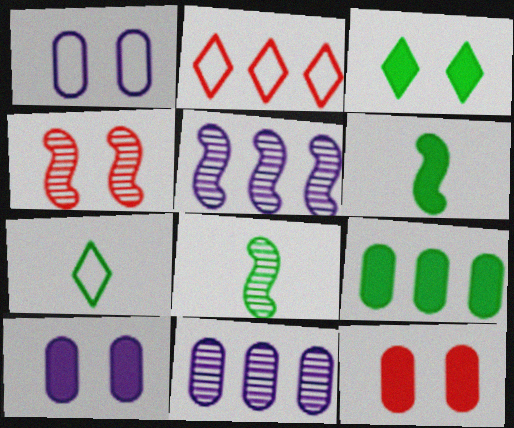[[1, 3, 4], 
[2, 5, 9], 
[2, 8, 10], 
[3, 6, 9], 
[4, 5, 8], 
[5, 7, 12]]